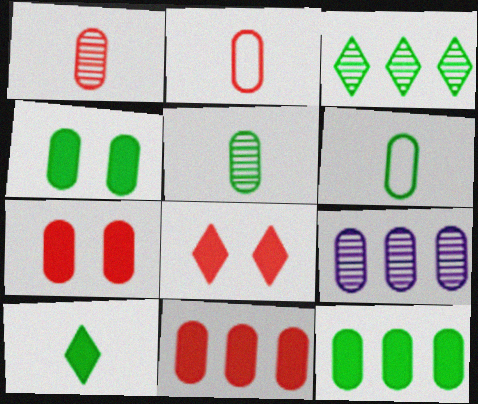[[2, 4, 9], 
[6, 7, 9]]